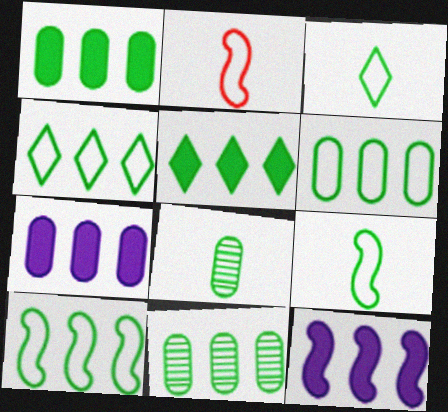[[1, 6, 11], 
[4, 6, 10], 
[5, 10, 11]]